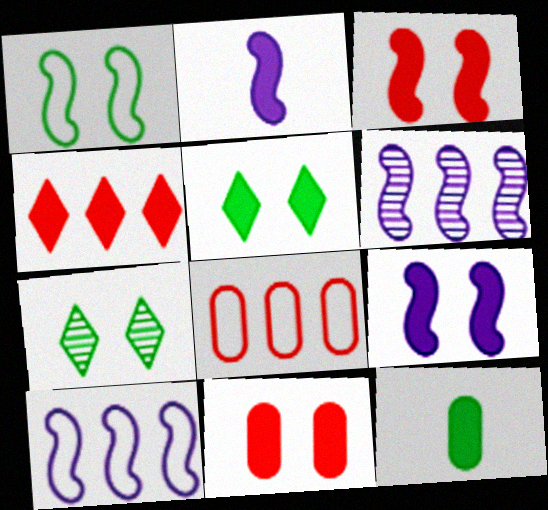[[2, 7, 8], 
[4, 9, 12], 
[5, 9, 11]]